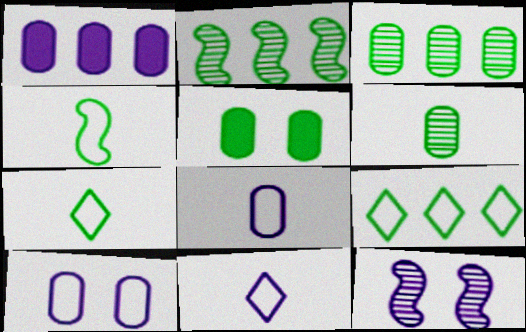[[1, 11, 12], 
[2, 5, 7]]